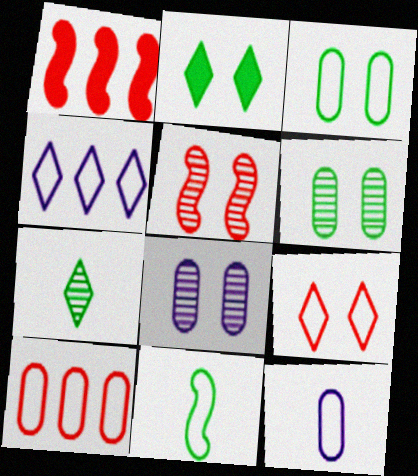[[3, 10, 12]]